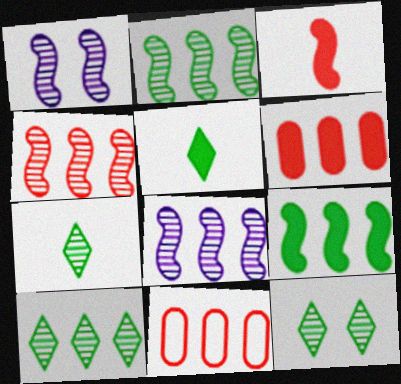[[1, 5, 11], 
[2, 4, 8], 
[7, 10, 12]]